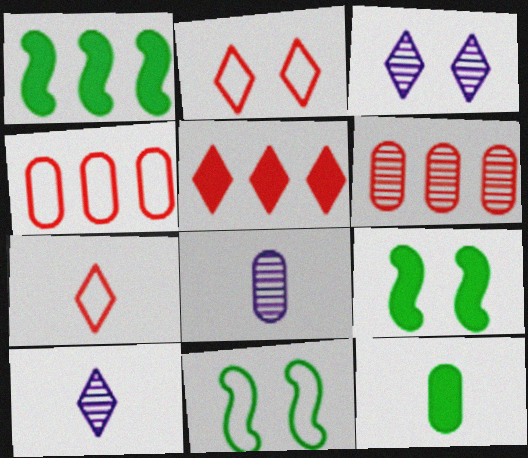[[1, 2, 8], 
[4, 9, 10], 
[5, 8, 11]]